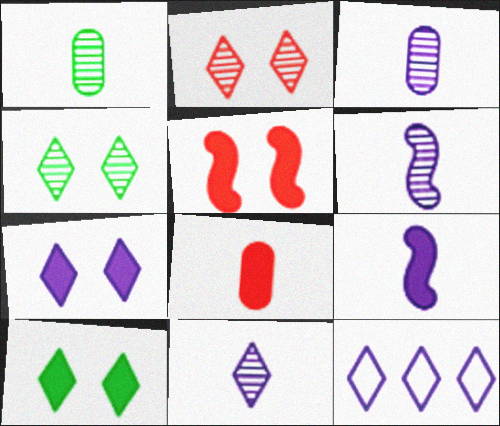[[1, 5, 12], 
[3, 6, 11], 
[7, 11, 12]]